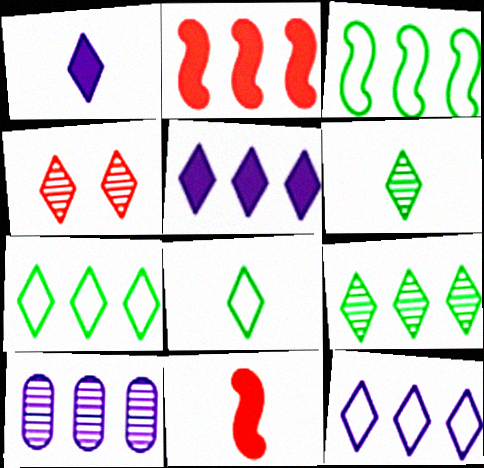[[1, 4, 7], 
[2, 7, 10], 
[4, 5, 8]]